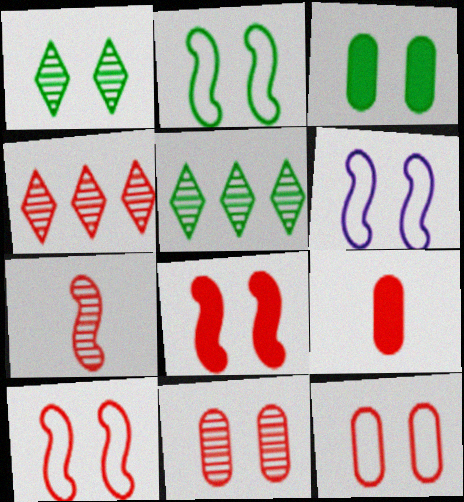[[1, 2, 3], 
[2, 6, 10], 
[4, 7, 11], 
[4, 9, 10], 
[5, 6, 9]]